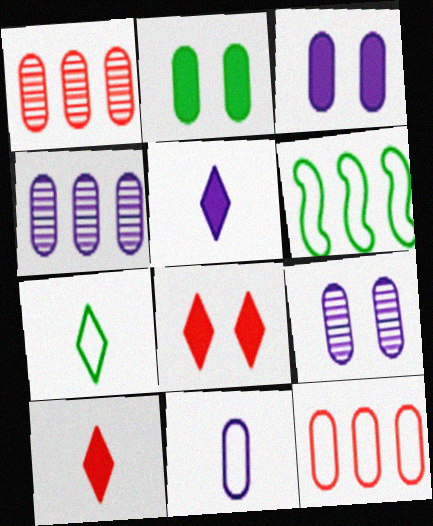[[1, 2, 11], 
[3, 4, 11], 
[6, 9, 10]]